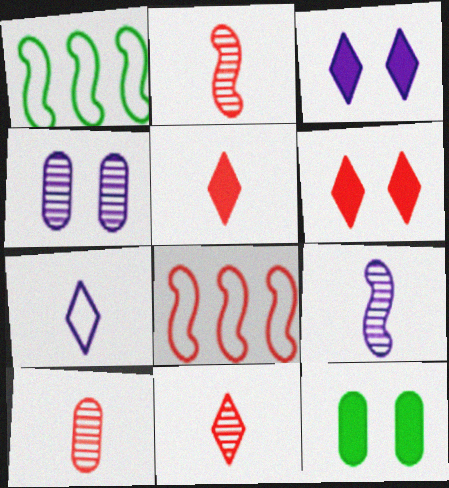[[1, 3, 10], 
[1, 4, 5], 
[2, 10, 11], 
[6, 8, 10]]